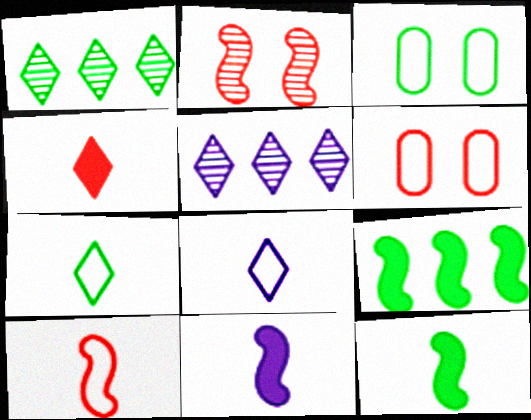[[1, 3, 12], 
[1, 6, 11], 
[5, 6, 12]]